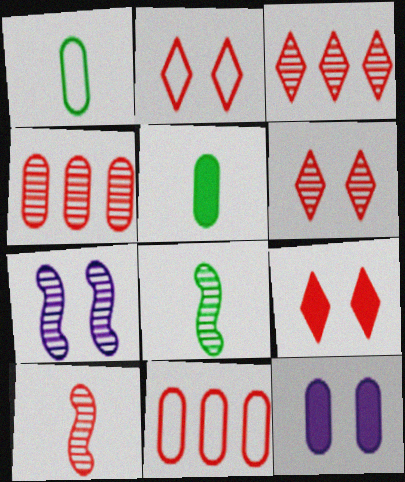[[1, 4, 12], 
[2, 6, 9], 
[4, 6, 10], 
[9, 10, 11]]